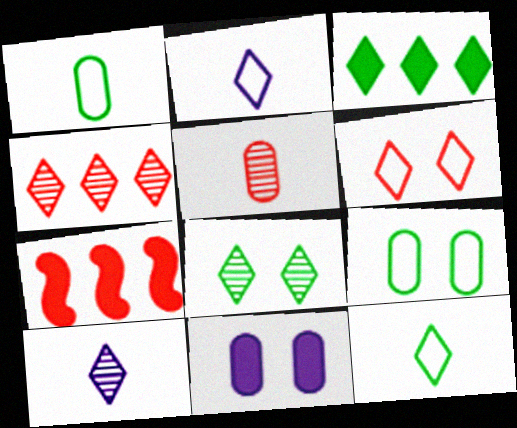[[3, 6, 10], 
[3, 8, 12], 
[4, 8, 10], 
[5, 6, 7], 
[7, 9, 10]]